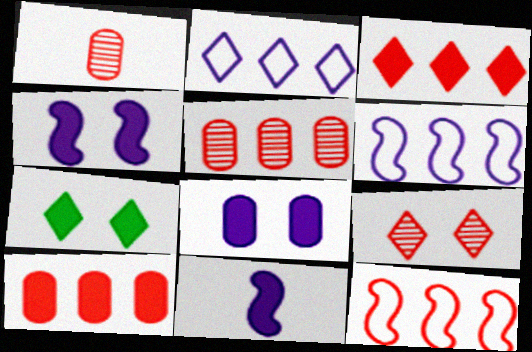[[1, 6, 7], 
[3, 5, 12], 
[7, 10, 11]]